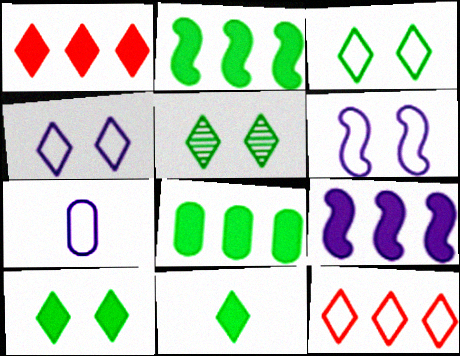[[1, 8, 9], 
[3, 5, 10]]